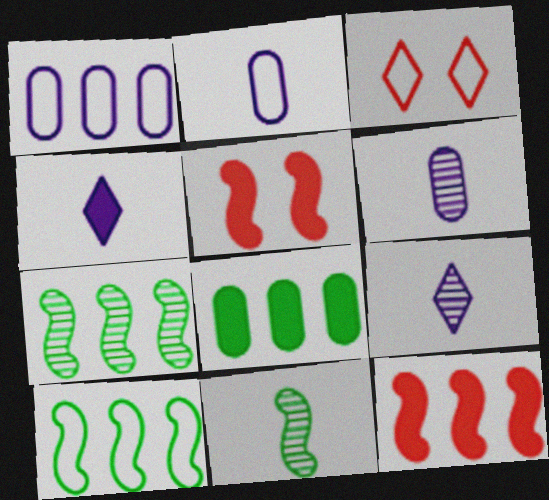[[2, 3, 10], 
[4, 5, 8]]